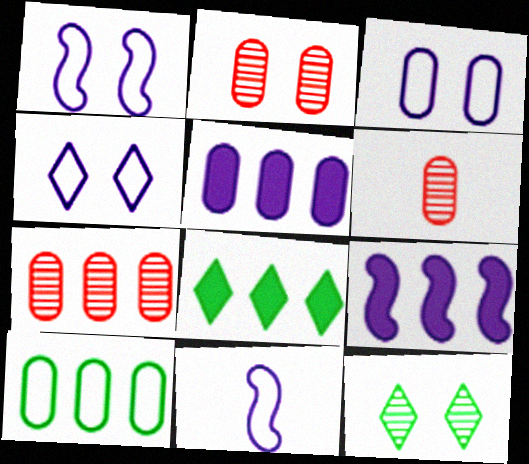[[1, 3, 4], 
[1, 6, 8], 
[2, 6, 7], 
[2, 8, 11], 
[5, 7, 10]]